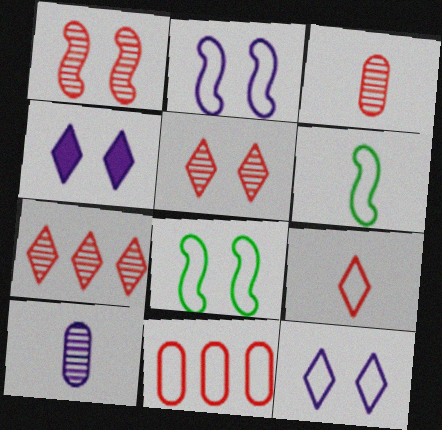[[1, 3, 7], 
[6, 11, 12]]